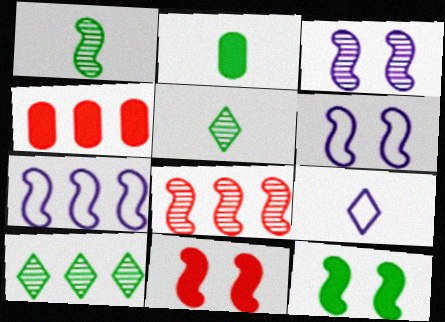[[1, 3, 8], 
[1, 7, 11], 
[4, 5, 6], 
[4, 7, 10]]